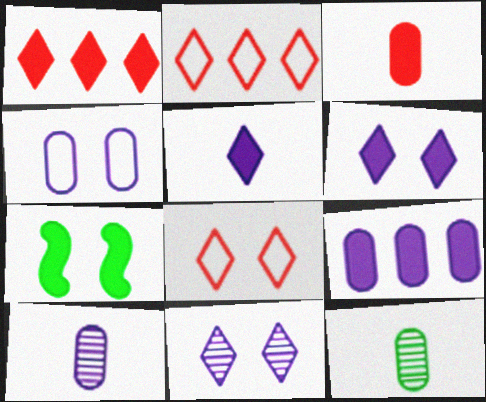[[2, 7, 10], 
[4, 9, 10]]